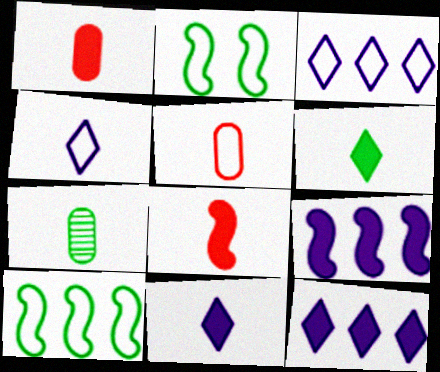[[2, 3, 5], 
[4, 7, 8]]